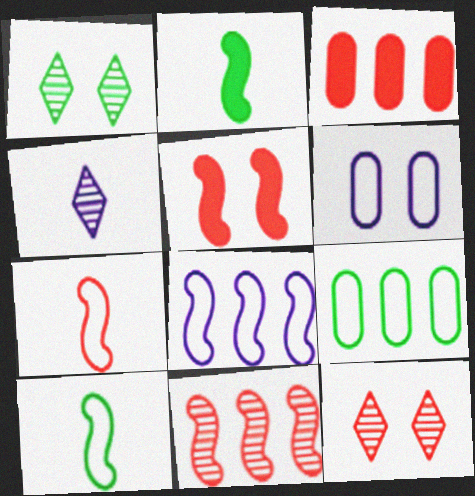[[1, 2, 9], 
[1, 5, 6], 
[3, 7, 12], 
[4, 5, 9], 
[5, 7, 11]]